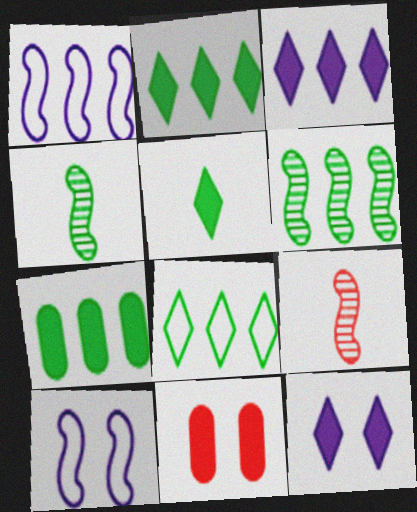[[6, 7, 8]]